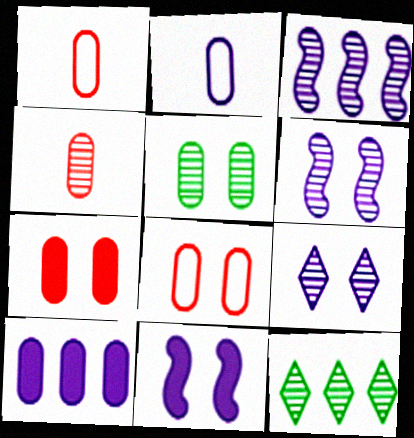[[1, 5, 10], 
[1, 11, 12], 
[4, 6, 12]]